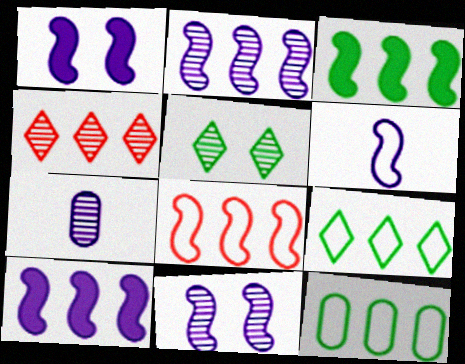[[1, 2, 6], 
[2, 3, 8], 
[4, 10, 12], 
[6, 10, 11]]